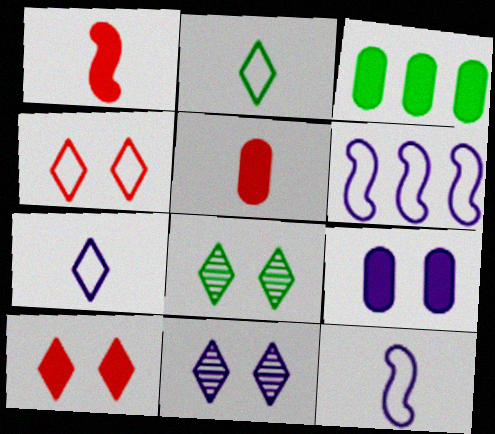[[3, 5, 9], 
[5, 6, 8]]